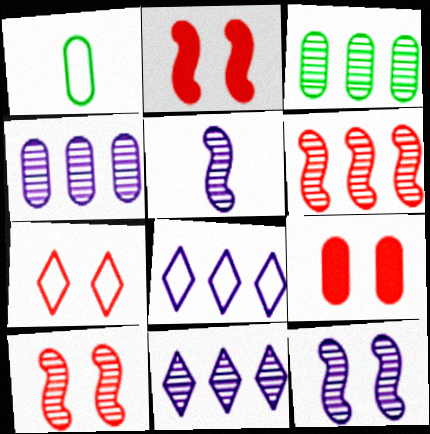[[1, 2, 11], 
[1, 4, 9], 
[3, 6, 11], 
[7, 9, 10]]